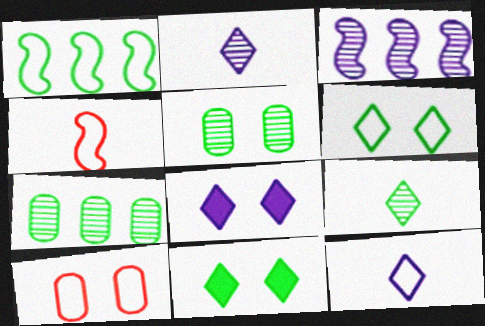[[1, 10, 12], 
[4, 7, 8]]